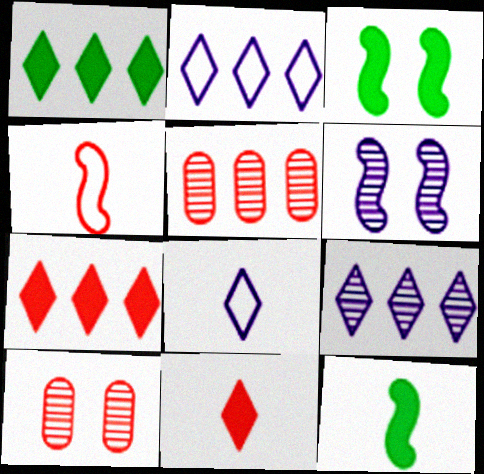[[2, 10, 12], 
[3, 5, 8], 
[4, 7, 10]]